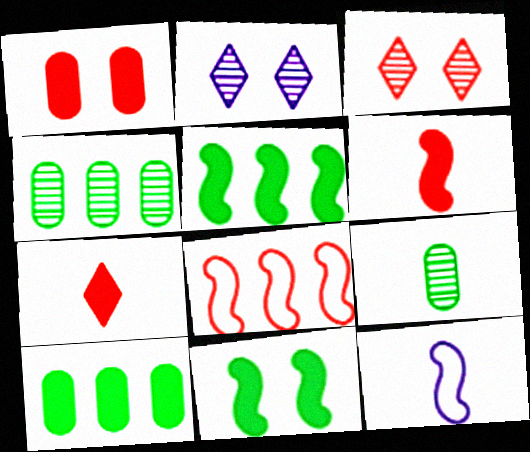[[3, 10, 12], 
[7, 9, 12]]